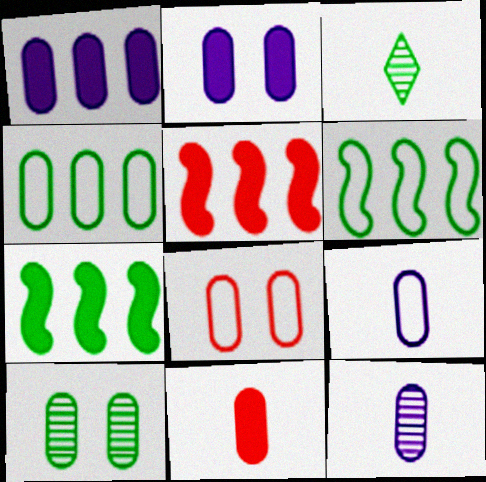[[2, 8, 10], 
[4, 8, 9]]